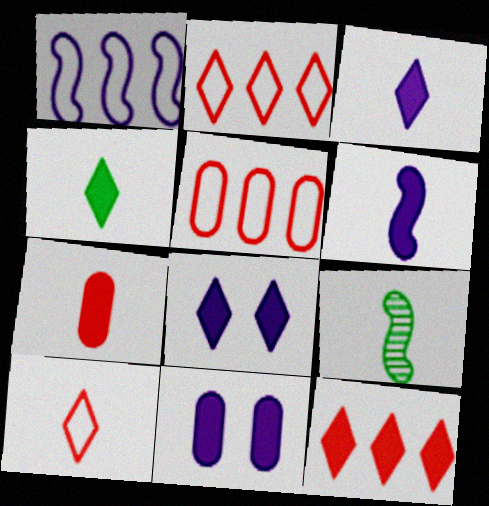[[2, 9, 11], 
[4, 6, 7], 
[4, 8, 12], 
[5, 8, 9]]